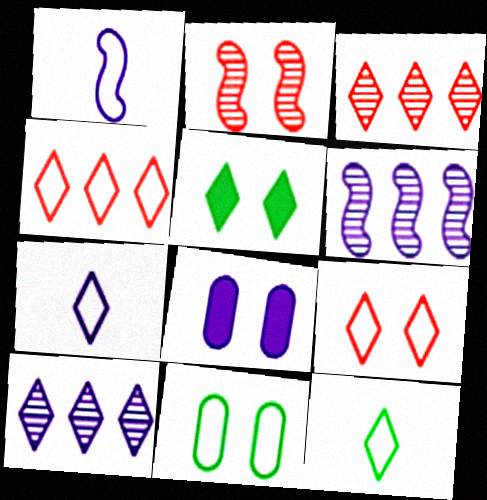[[1, 4, 11], 
[1, 8, 10], 
[3, 5, 7], 
[6, 7, 8]]